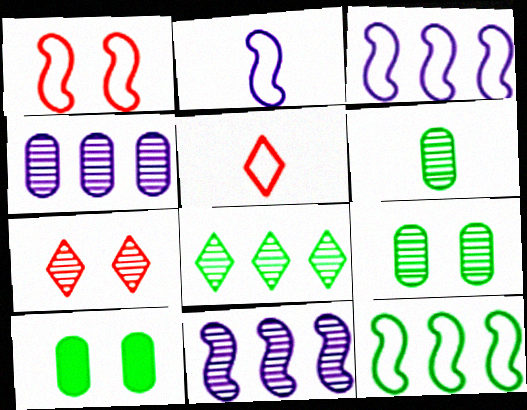[[1, 2, 12], 
[5, 10, 11], 
[6, 7, 11]]